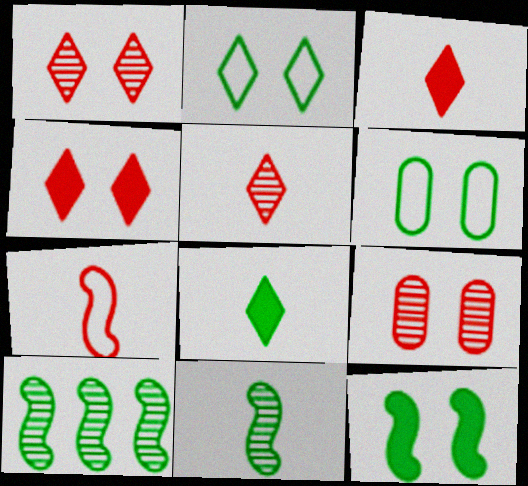[[6, 8, 10]]